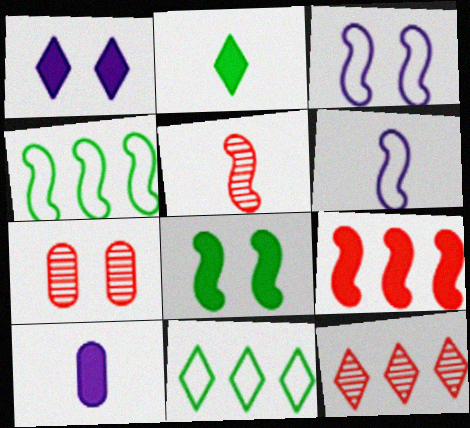[[5, 7, 12]]